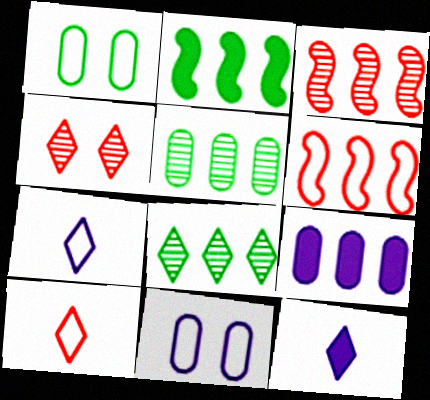[[1, 3, 12], 
[1, 6, 7], 
[6, 8, 9]]